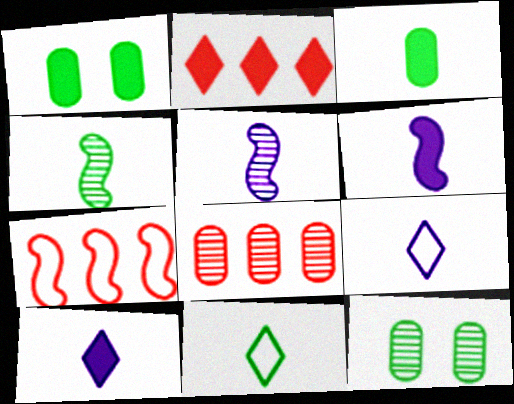[[1, 2, 6], 
[2, 7, 8], 
[3, 4, 11], 
[7, 10, 12]]